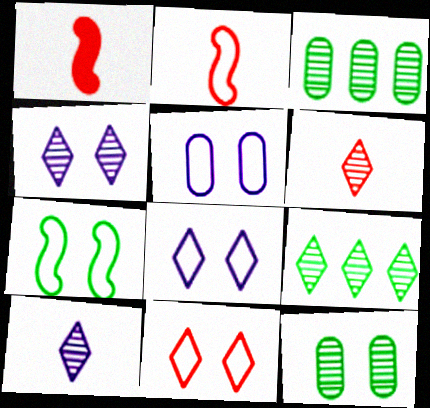[[1, 3, 8], 
[1, 5, 9], 
[4, 6, 9], 
[5, 7, 11]]